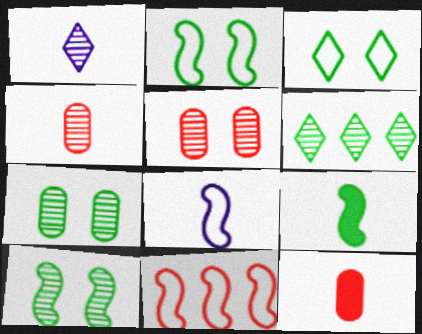[[2, 8, 11]]